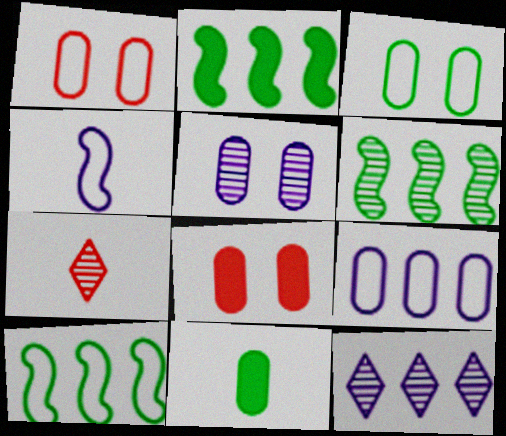[[2, 6, 10], 
[3, 5, 8], 
[4, 7, 11], 
[5, 6, 7]]